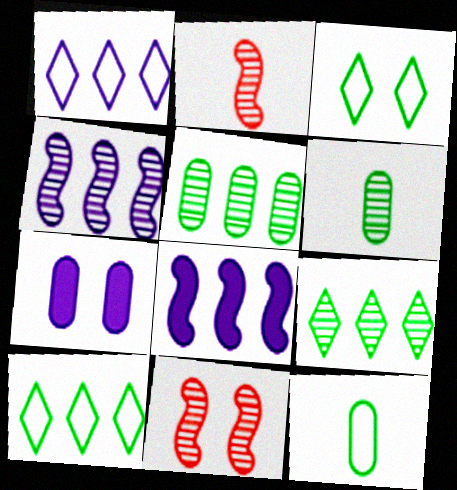[[2, 7, 10], 
[3, 7, 11]]